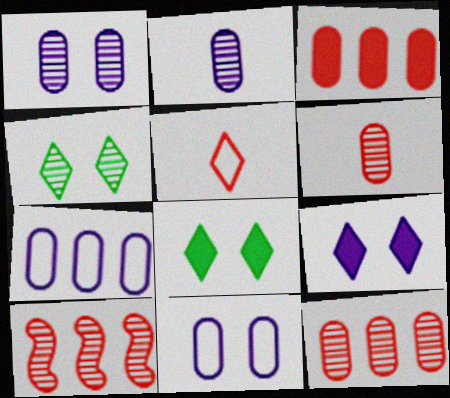[[2, 4, 10]]